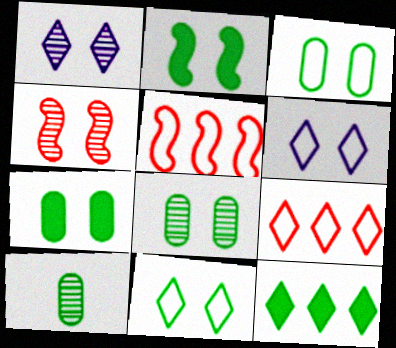[[1, 4, 8], 
[2, 8, 11], 
[3, 7, 8], 
[4, 6, 7]]